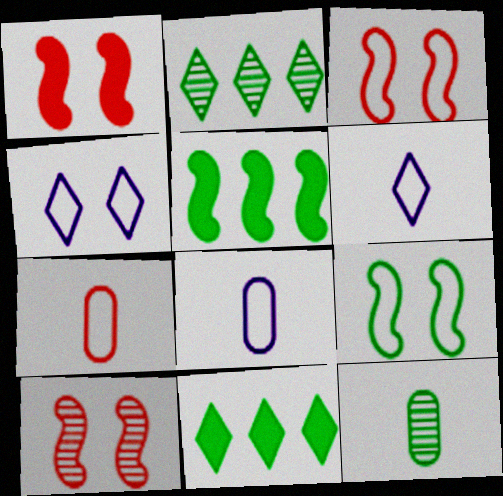[[1, 2, 8], 
[1, 3, 10], 
[8, 10, 11], 
[9, 11, 12]]